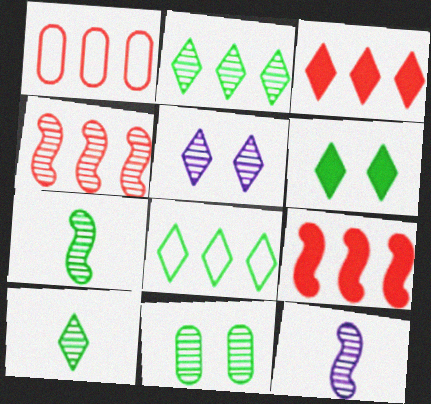[[1, 3, 4], 
[1, 6, 12], 
[2, 7, 11], 
[6, 8, 10]]